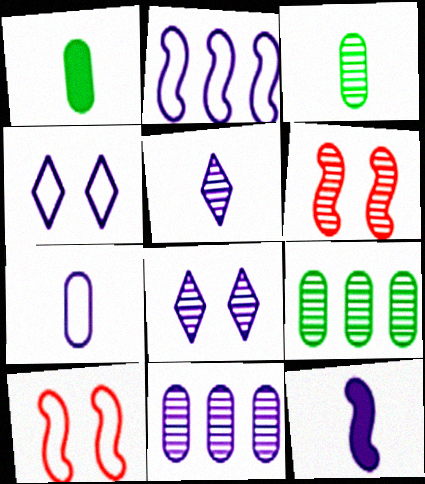[[2, 4, 7], 
[4, 11, 12], 
[5, 6, 9], 
[5, 7, 12]]